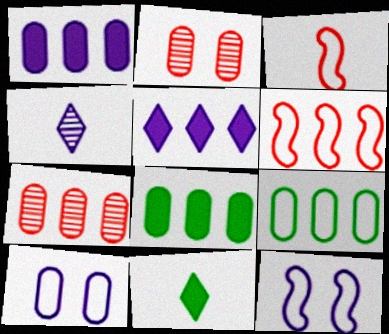[[1, 4, 12], 
[1, 7, 9], 
[7, 11, 12]]